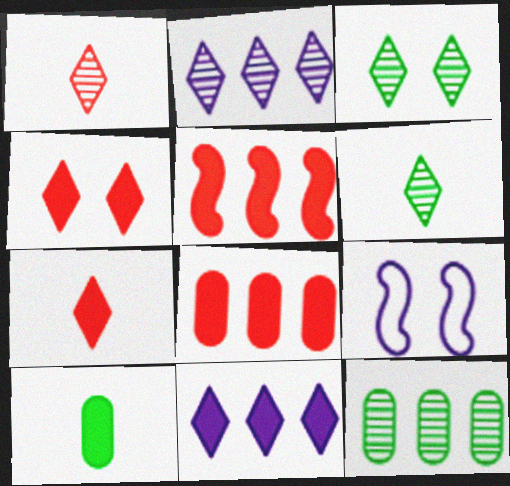[[1, 2, 3], 
[6, 8, 9], 
[7, 9, 12]]